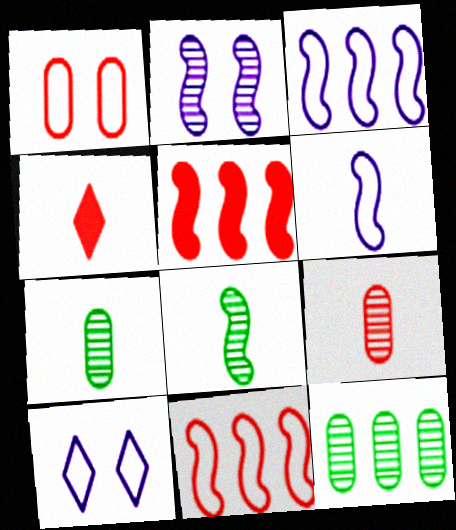[[4, 6, 7], 
[5, 7, 10]]